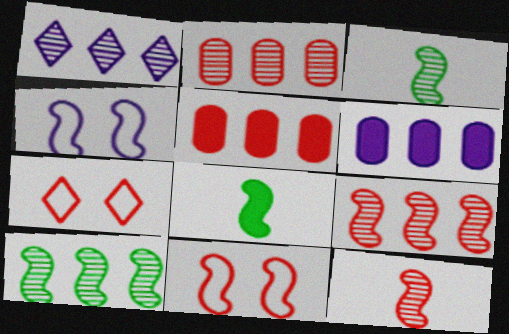[[1, 2, 10], 
[3, 6, 7], 
[4, 8, 9], 
[5, 7, 12]]